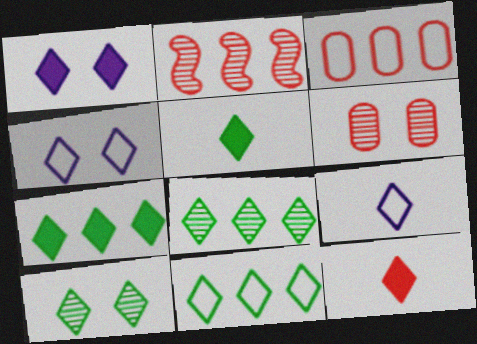[[1, 7, 12], 
[4, 8, 12], 
[5, 10, 11], 
[7, 8, 11]]